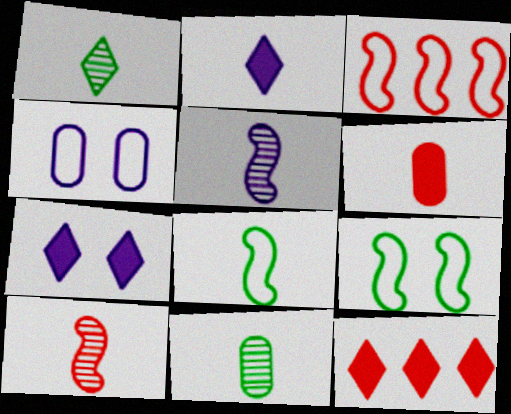[[3, 7, 11]]